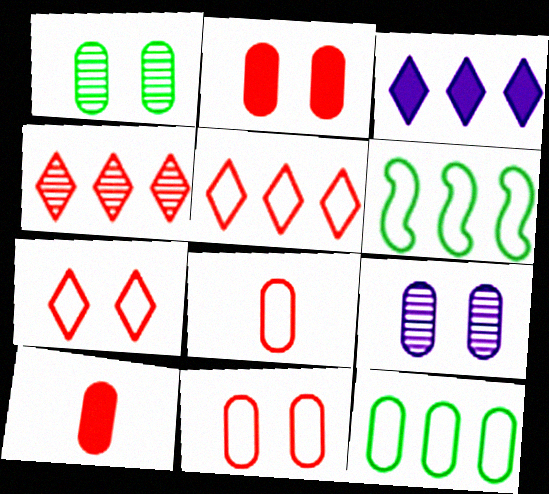[[9, 10, 12]]